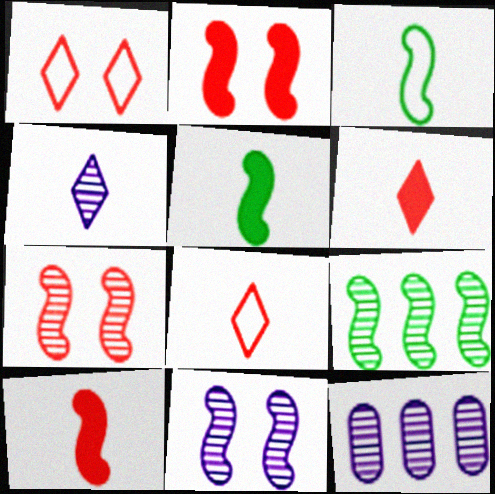[[1, 5, 12], 
[4, 11, 12]]